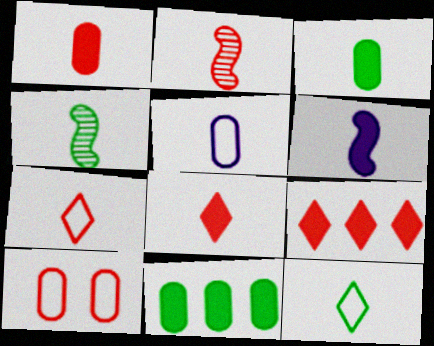[[1, 2, 7], 
[2, 9, 10], 
[3, 4, 12], 
[3, 6, 8], 
[4, 5, 8]]